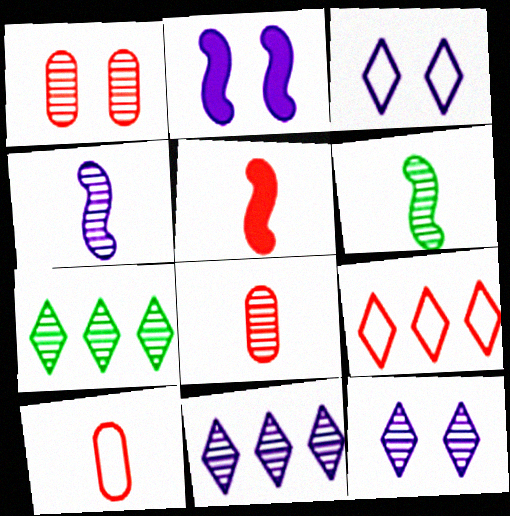[[1, 4, 7], 
[1, 5, 9], 
[1, 6, 11], 
[2, 7, 10]]